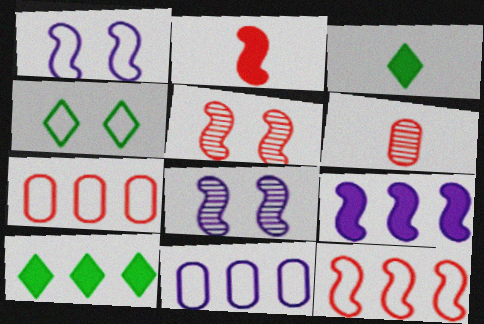[[1, 6, 10], 
[2, 5, 12], 
[3, 5, 11], 
[3, 7, 8], 
[4, 6, 9]]